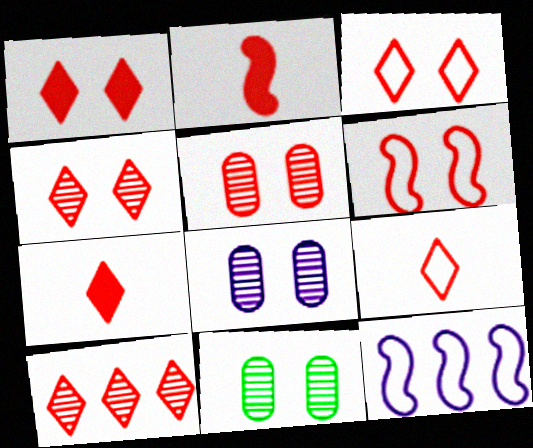[[1, 3, 4], 
[1, 5, 6], 
[1, 9, 10], 
[3, 7, 10], 
[5, 8, 11], 
[7, 11, 12]]